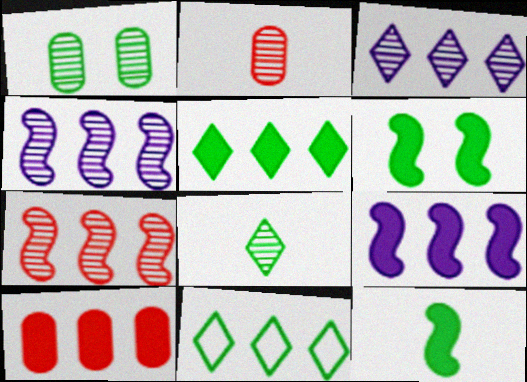[[1, 11, 12], 
[4, 10, 11], 
[5, 9, 10]]